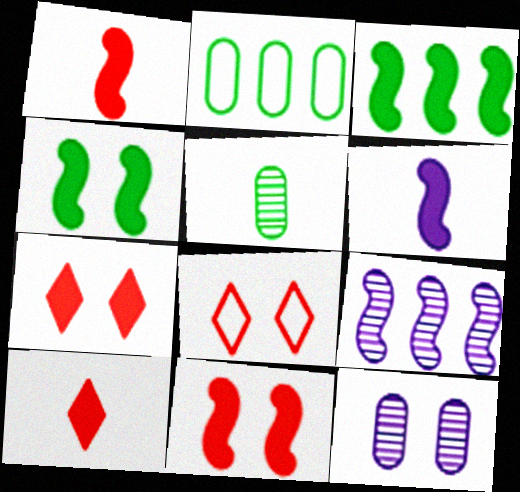[[3, 6, 11], 
[4, 8, 12]]